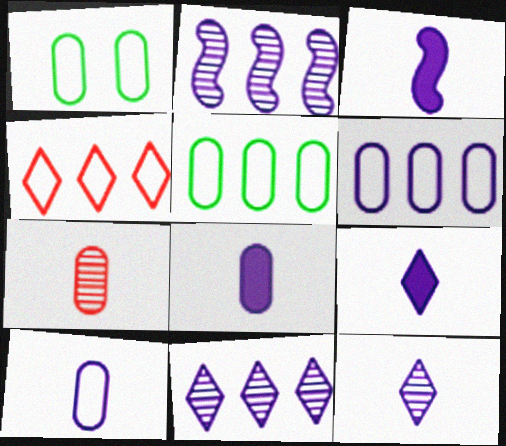[[3, 8, 9], 
[3, 10, 12]]